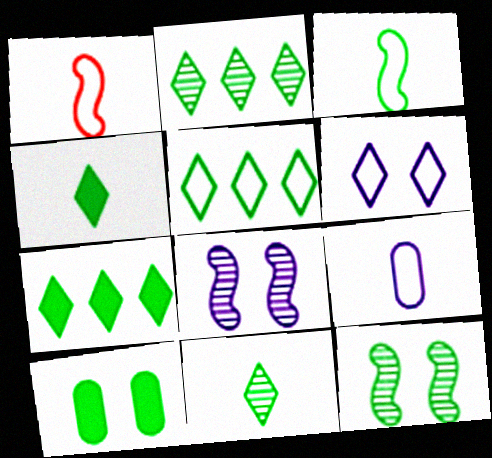[[2, 3, 10], 
[2, 5, 7]]